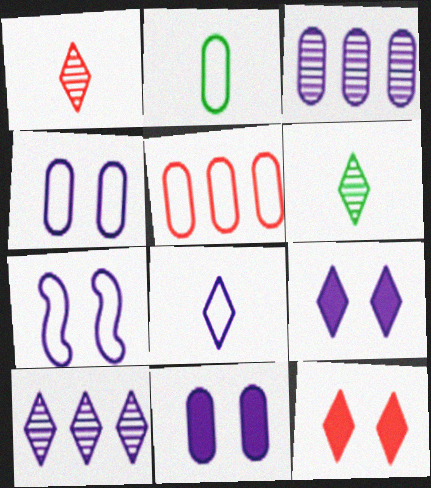[[2, 4, 5], 
[8, 9, 10]]